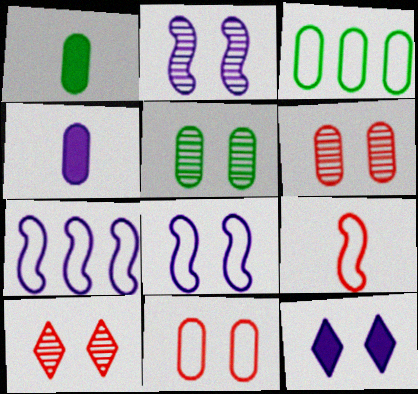[[1, 3, 5], 
[1, 7, 10], 
[2, 5, 10], 
[3, 4, 6]]